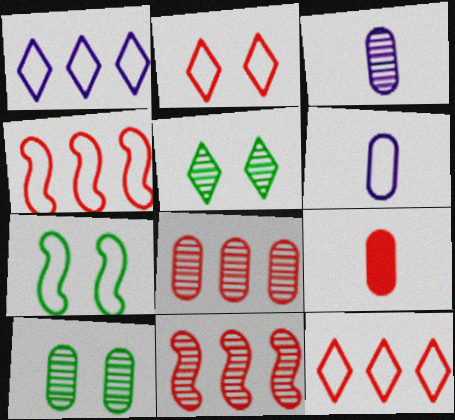[[2, 9, 11], 
[3, 5, 11], 
[3, 8, 10], 
[6, 7, 12]]